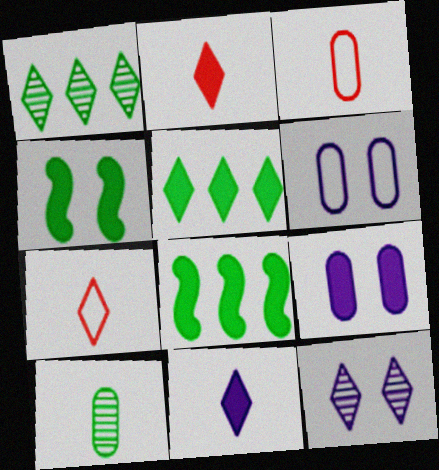[[2, 8, 9], 
[3, 8, 12], 
[5, 7, 12]]